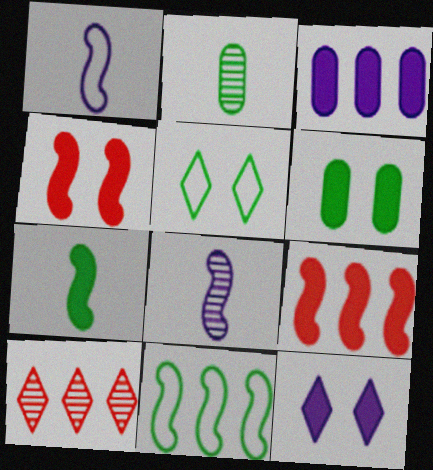[[1, 6, 10], 
[3, 10, 11], 
[4, 6, 12], 
[4, 8, 11]]